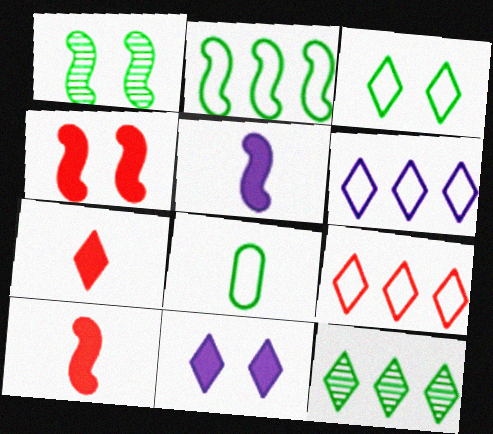[[2, 3, 8]]